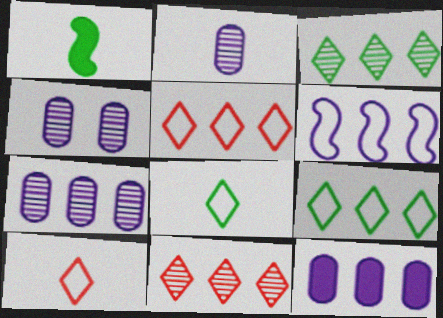[[1, 2, 10], 
[1, 4, 5], 
[2, 4, 7]]